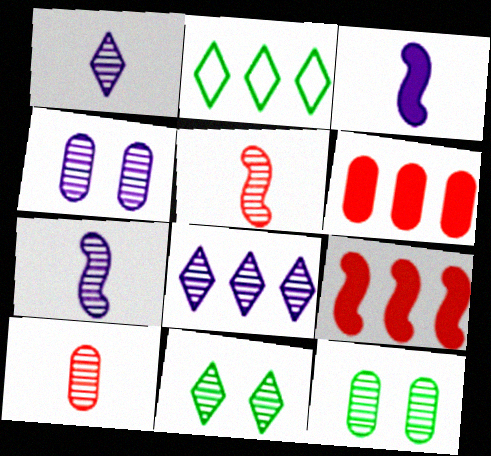[[4, 7, 8], 
[5, 8, 12]]